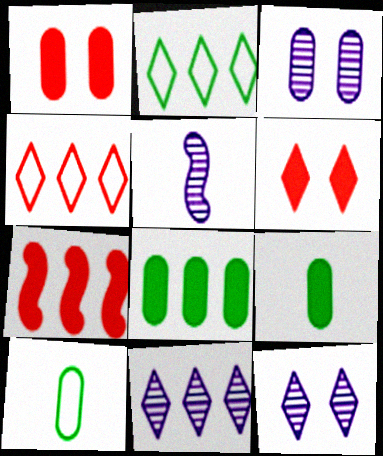[[1, 2, 5], 
[3, 5, 11], 
[7, 10, 12]]